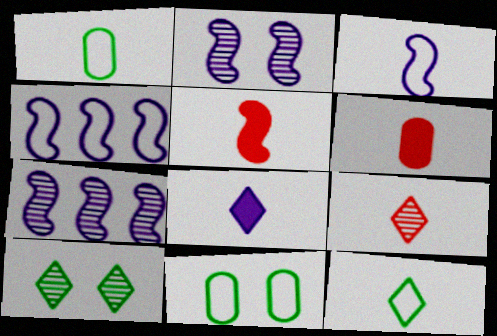[[4, 6, 10], 
[8, 9, 12]]